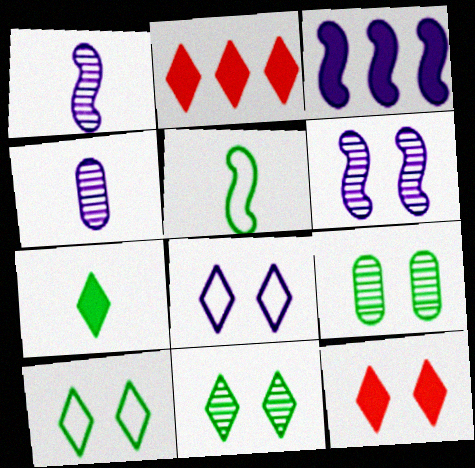[[3, 4, 8], 
[8, 11, 12]]